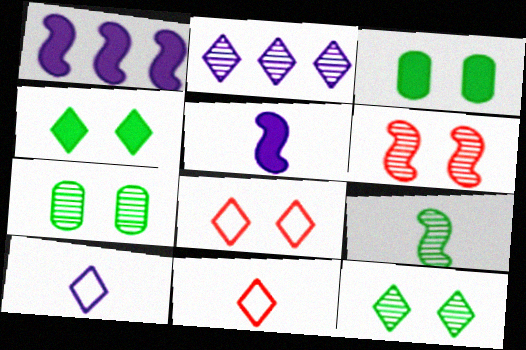[[1, 7, 11], 
[2, 4, 11]]